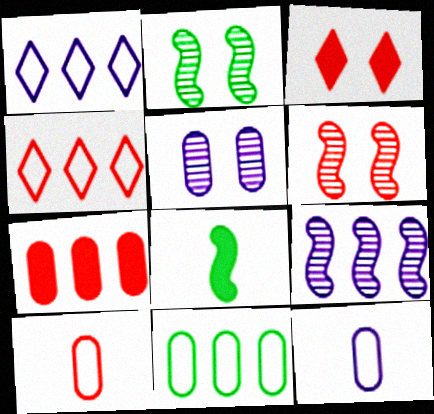[[4, 5, 8]]